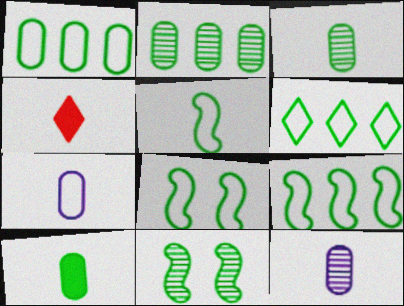[[1, 6, 9], 
[4, 5, 12], 
[5, 8, 9], 
[6, 10, 11]]